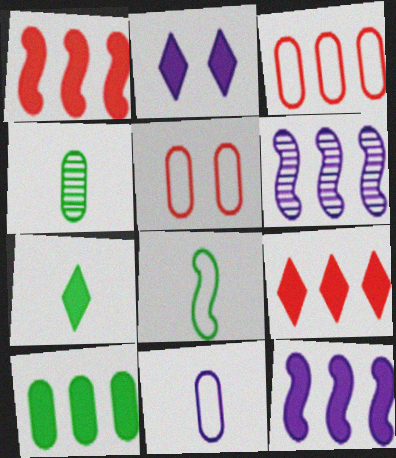[[2, 6, 11], 
[2, 7, 9], 
[4, 7, 8], 
[5, 6, 7], 
[9, 10, 12]]